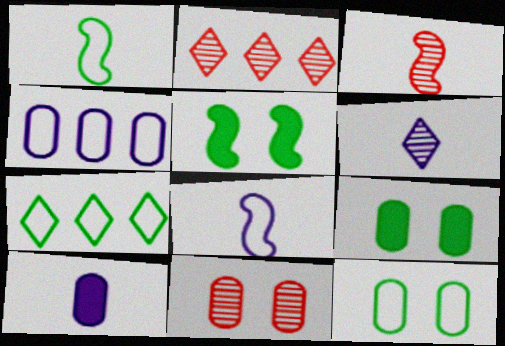[[1, 7, 12], 
[2, 3, 11], 
[2, 8, 9], 
[6, 8, 10]]